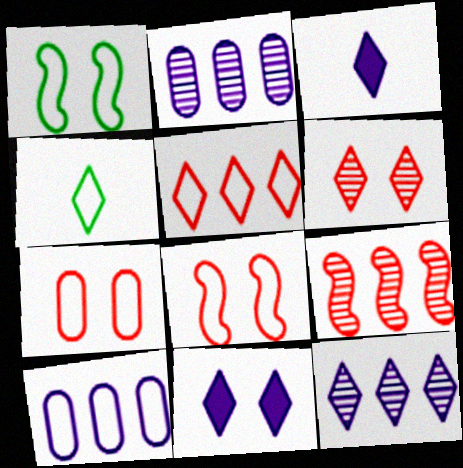[[4, 8, 10]]